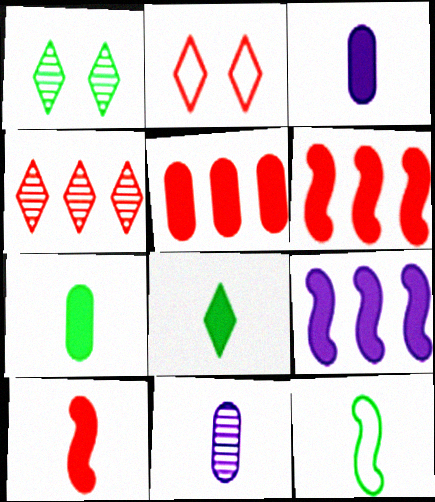[[3, 8, 10]]